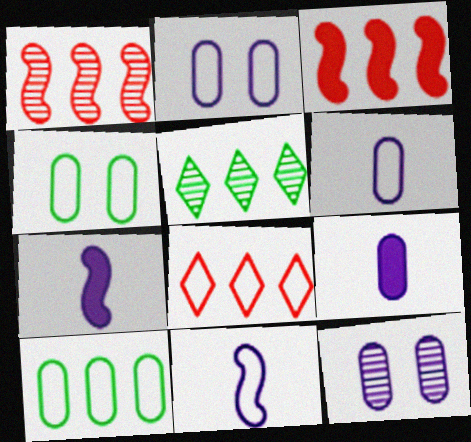[[4, 8, 11]]